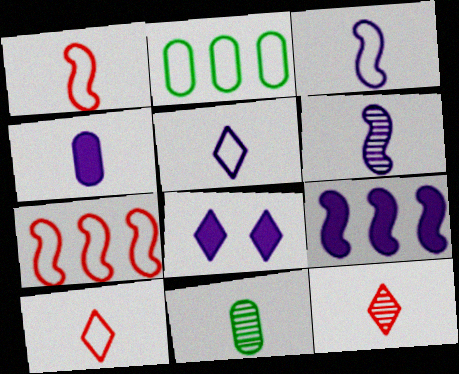[[4, 5, 6], 
[4, 8, 9], 
[6, 11, 12], 
[7, 8, 11]]